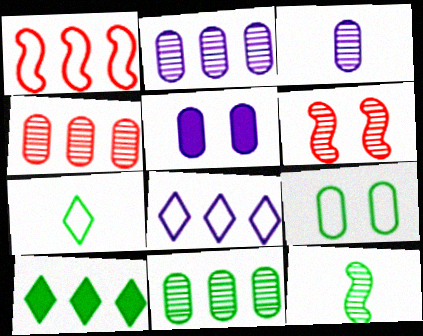[[1, 2, 10], 
[2, 4, 11], 
[9, 10, 12]]